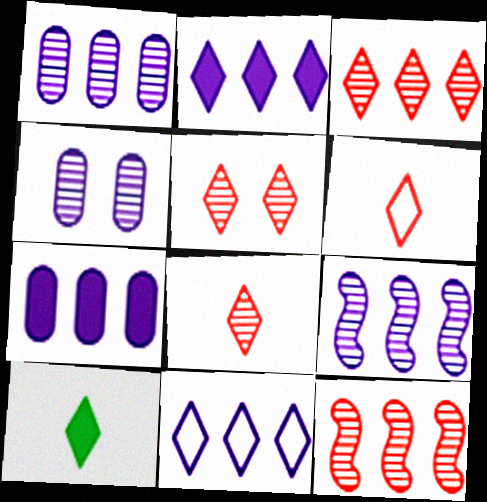[[3, 5, 8], 
[5, 10, 11], 
[7, 9, 11]]